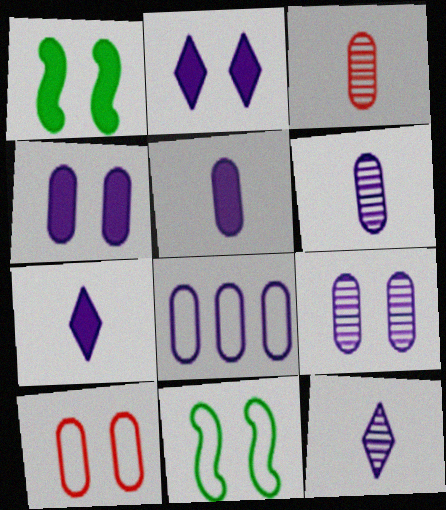[[4, 6, 8], 
[5, 8, 9]]